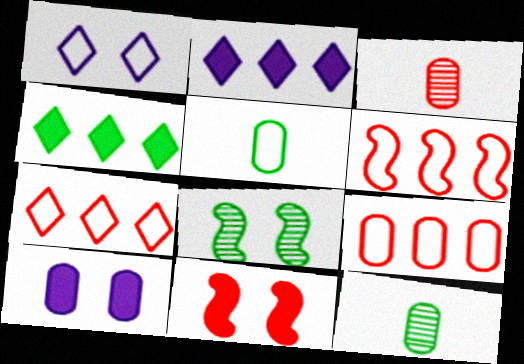[[1, 5, 6], 
[3, 7, 11], 
[4, 5, 8], 
[6, 7, 9], 
[9, 10, 12]]